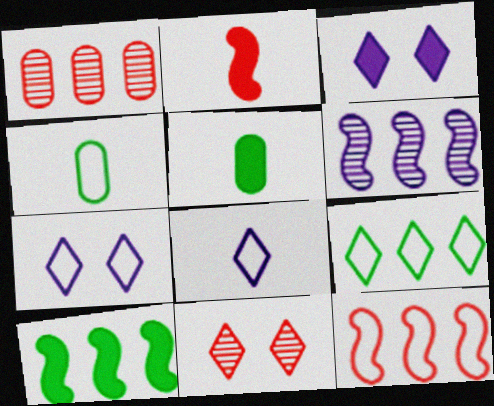[[4, 7, 12], 
[6, 10, 12]]